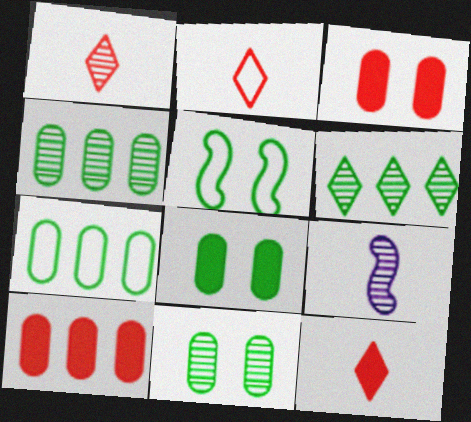[[1, 2, 12]]